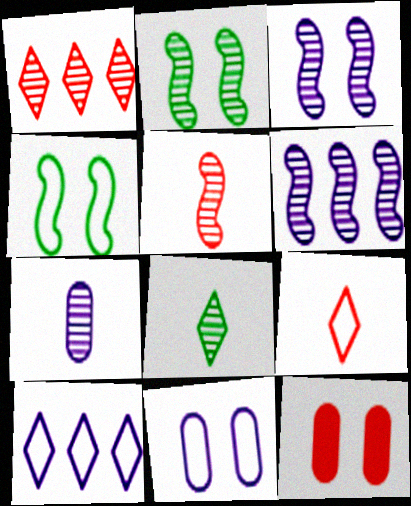[[1, 2, 7], 
[2, 5, 6], 
[5, 7, 8]]